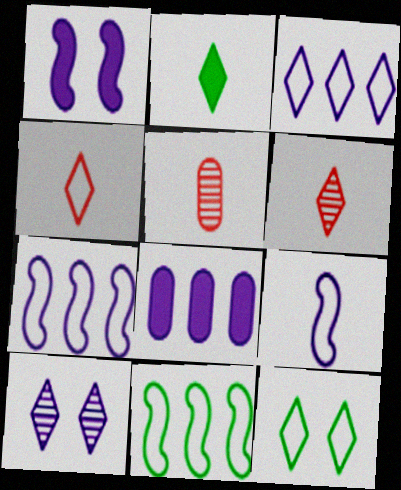[[2, 5, 9], 
[3, 4, 12], 
[8, 9, 10]]